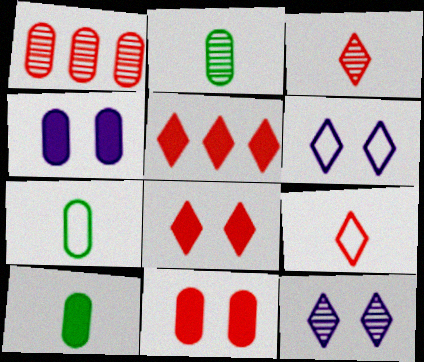[[1, 4, 7], 
[2, 7, 10]]